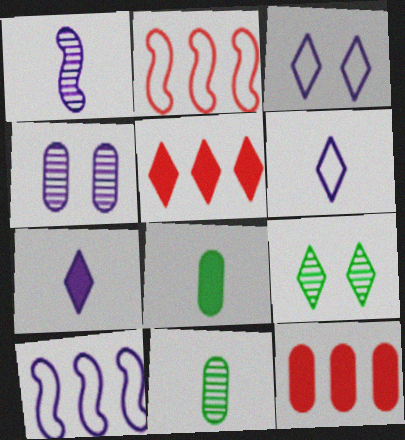[[4, 7, 10], 
[5, 6, 9]]